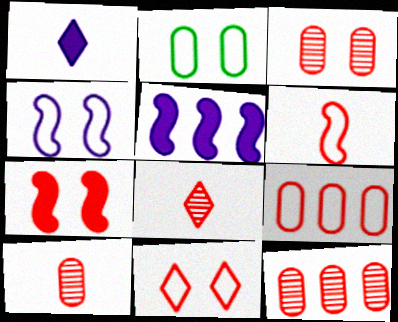[[2, 4, 11], 
[2, 5, 8], 
[3, 7, 11], 
[3, 10, 12], 
[6, 9, 11], 
[7, 8, 9]]